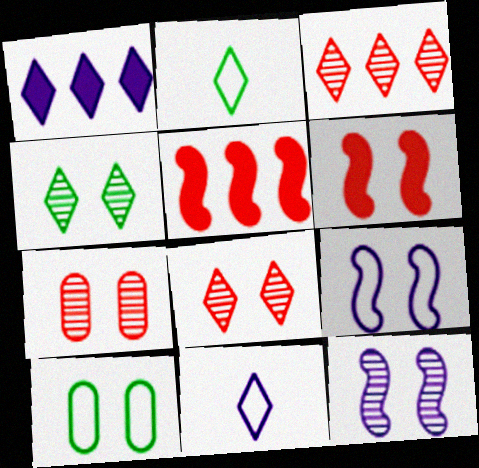[[1, 2, 8], 
[4, 7, 12]]